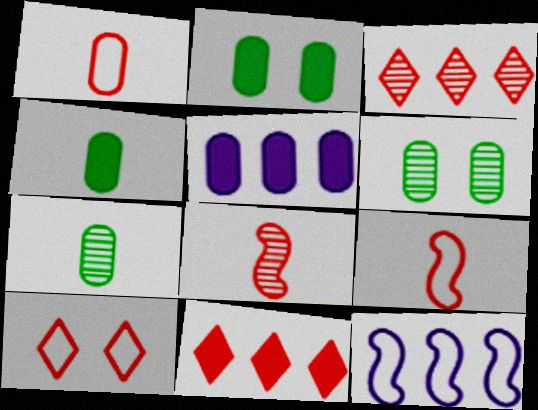[[1, 5, 6]]